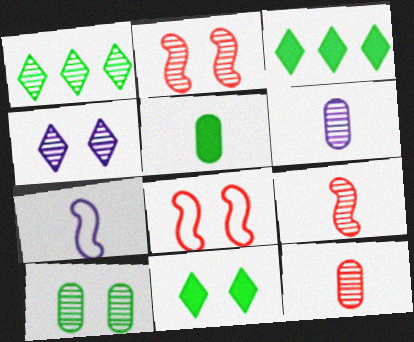[[1, 2, 6], 
[2, 4, 10], 
[3, 6, 8]]